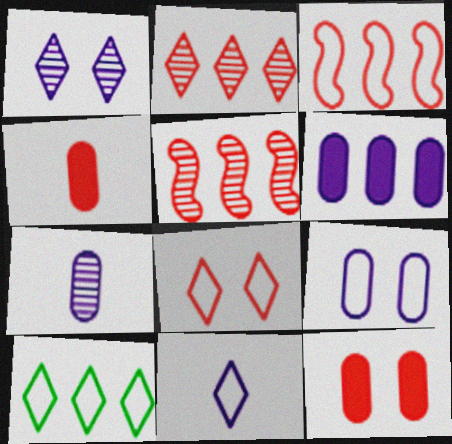[[4, 5, 8], 
[5, 6, 10], 
[6, 7, 9], 
[8, 10, 11]]